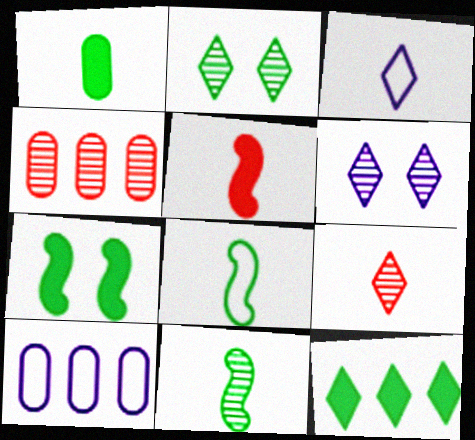[[1, 7, 12], 
[2, 5, 10], 
[3, 4, 7], 
[4, 6, 11], 
[7, 9, 10]]